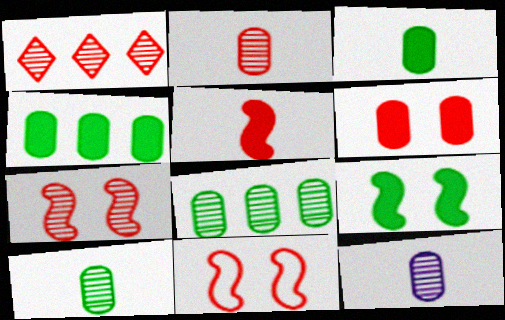[[1, 2, 7], 
[2, 10, 12]]